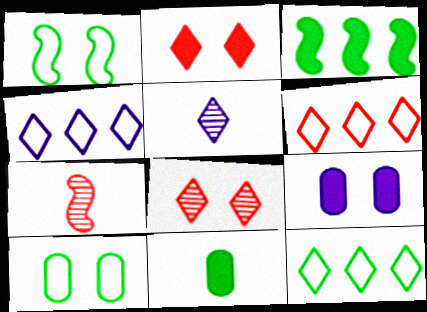[[1, 8, 9], 
[2, 5, 12], 
[4, 6, 12], 
[7, 9, 12]]